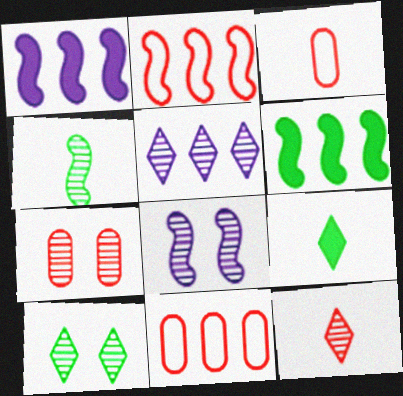[[1, 3, 10], 
[4, 5, 7], 
[5, 6, 11], 
[5, 10, 12], 
[7, 8, 10], 
[8, 9, 11]]